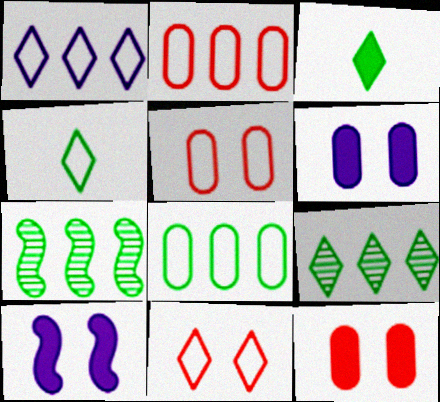[[1, 4, 11]]